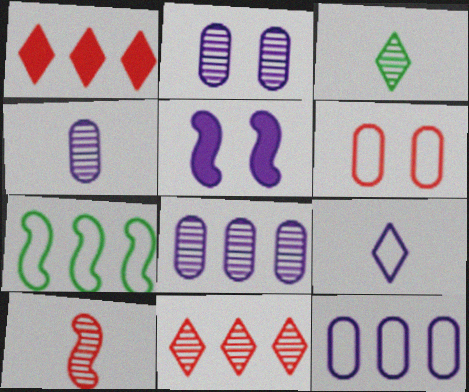[[1, 6, 10], 
[1, 7, 8], 
[2, 4, 8], 
[3, 4, 10], 
[5, 7, 10], 
[5, 8, 9], 
[6, 7, 9]]